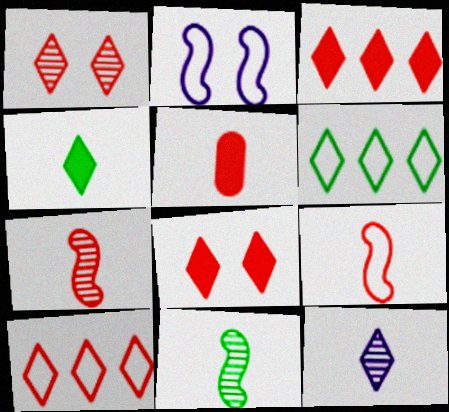[[6, 8, 12]]